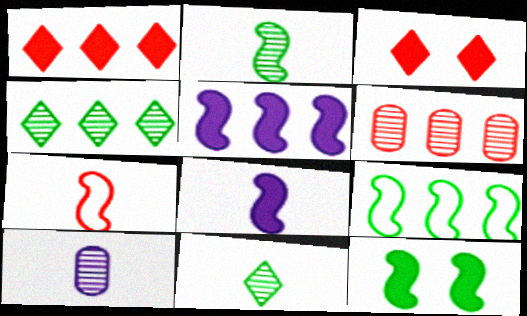[[2, 7, 8], 
[2, 9, 12], 
[3, 6, 7], 
[3, 9, 10]]